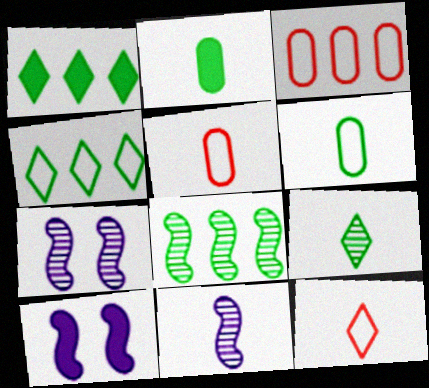[[1, 5, 7], 
[2, 11, 12], 
[3, 9, 10]]